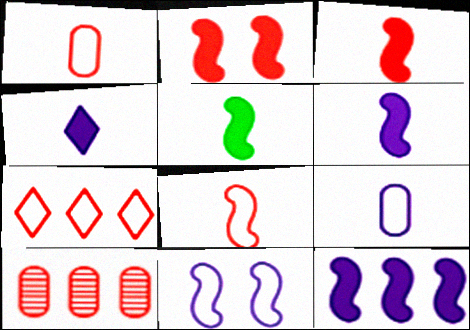[[2, 5, 12], 
[3, 5, 6]]